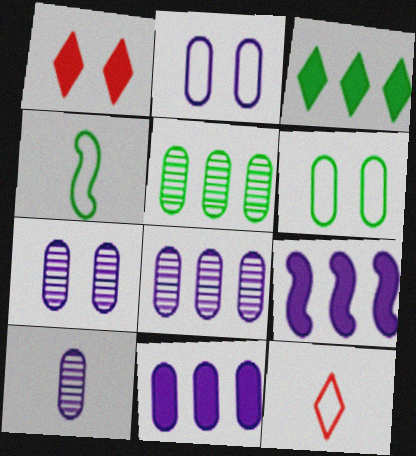[[1, 4, 8], 
[2, 10, 11], 
[7, 8, 10]]